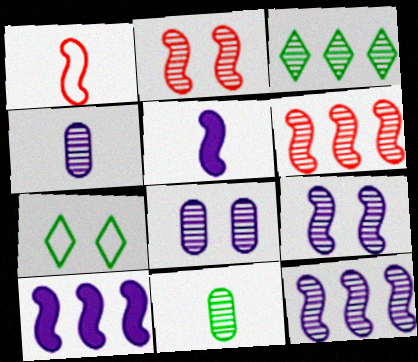[[2, 3, 4]]